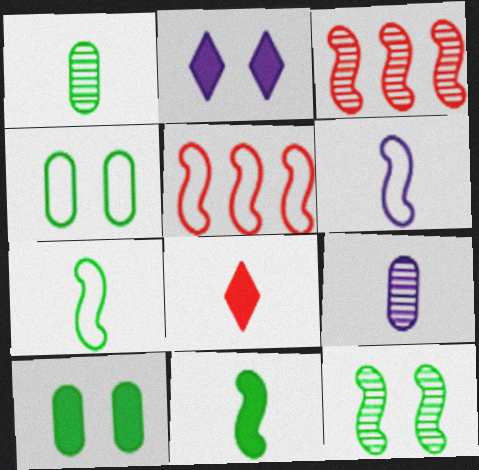[[1, 2, 5], 
[1, 6, 8], 
[7, 8, 9]]